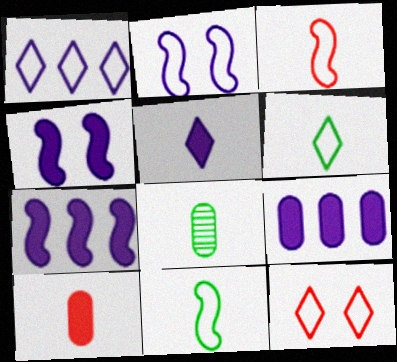[[1, 6, 12], 
[3, 5, 8], 
[4, 5, 9], 
[7, 8, 12]]